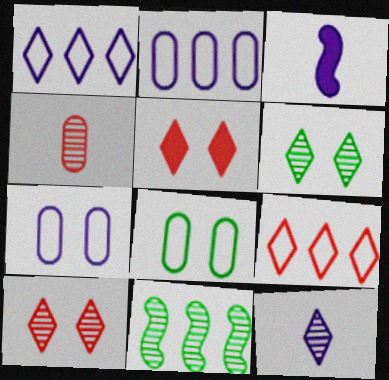[]